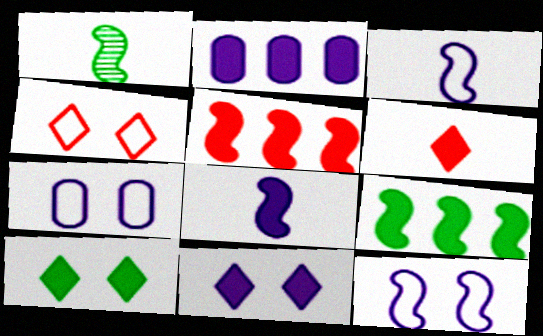[[1, 2, 4], 
[1, 5, 12], 
[2, 8, 11]]